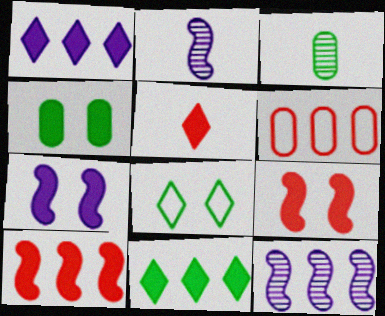[[6, 11, 12]]